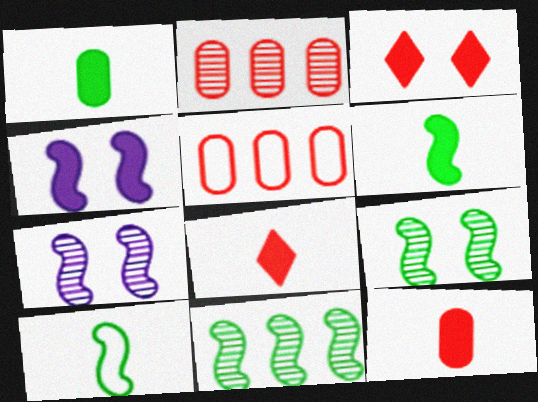[]